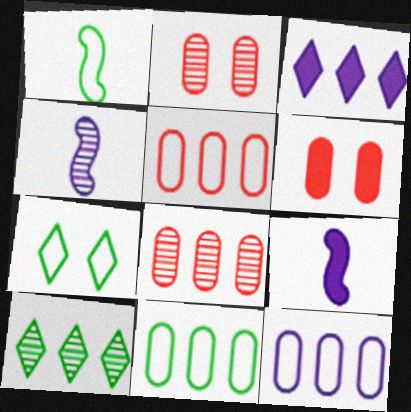[[1, 2, 3], 
[1, 7, 11], 
[2, 4, 10], 
[5, 11, 12], 
[7, 8, 9]]